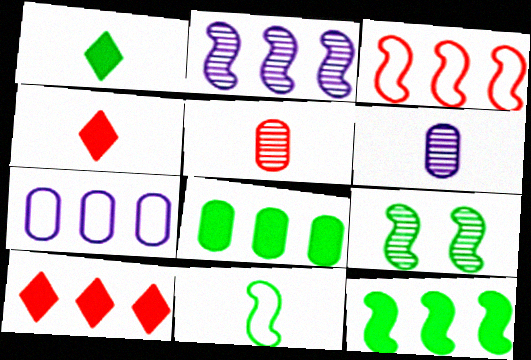[[2, 3, 12], 
[4, 6, 11], 
[4, 7, 9], 
[9, 11, 12]]